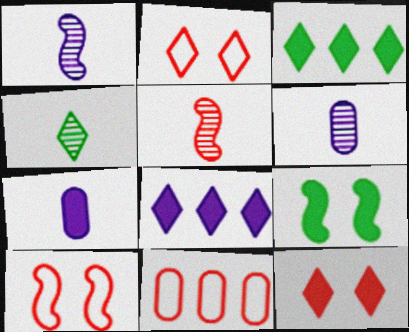[[2, 4, 8], 
[3, 6, 10], 
[4, 5, 6], 
[5, 11, 12]]